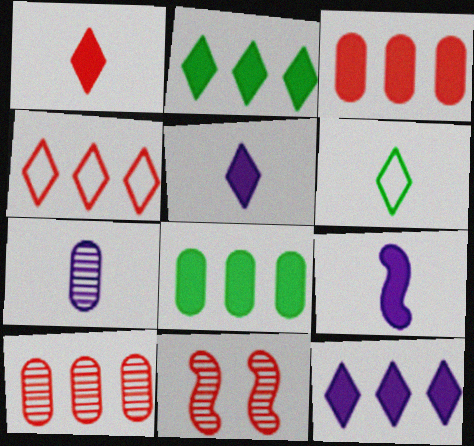[]